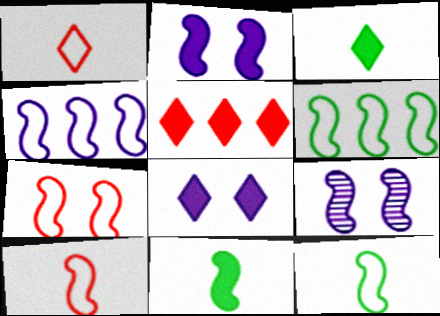[[3, 5, 8], 
[4, 7, 12]]